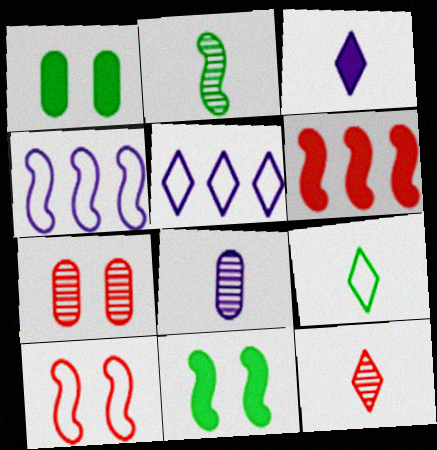[[1, 3, 6], 
[1, 4, 12], 
[2, 8, 12], 
[3, 9, 12]]